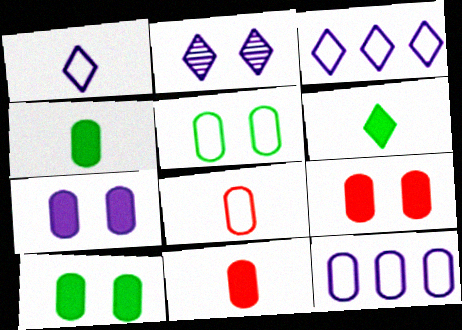[[5, 8, 12], 
[7, 9, 10]]